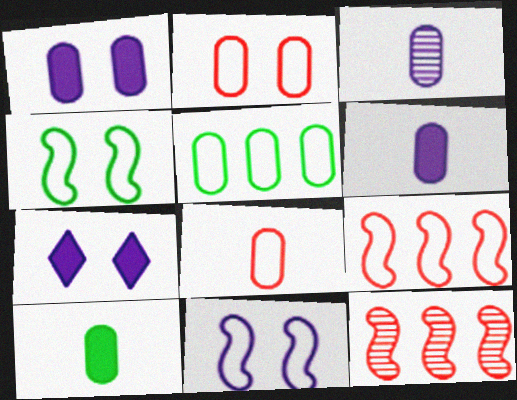[[3, 8, 10]]